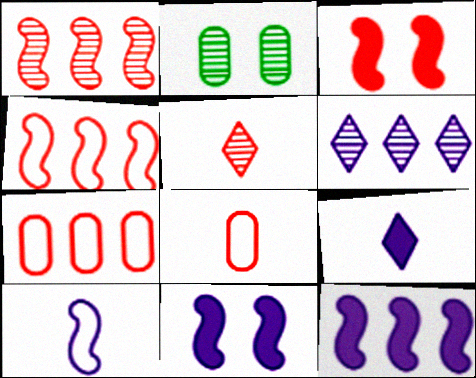[[2, 4, 9], 
[3, 5, 7]]